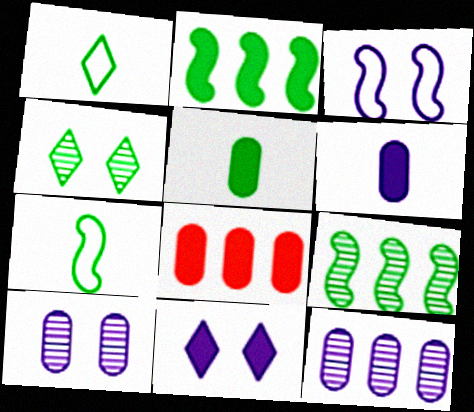[[3, 10, 11]]